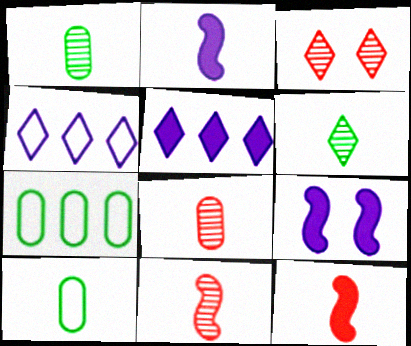[[2, 3, 7]]